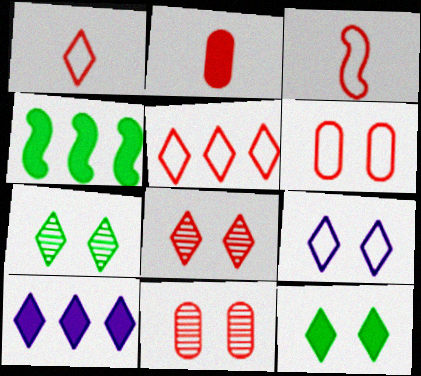[[1, 7, 10], 
[3, 5, 6], 
[8, 9, 12]]